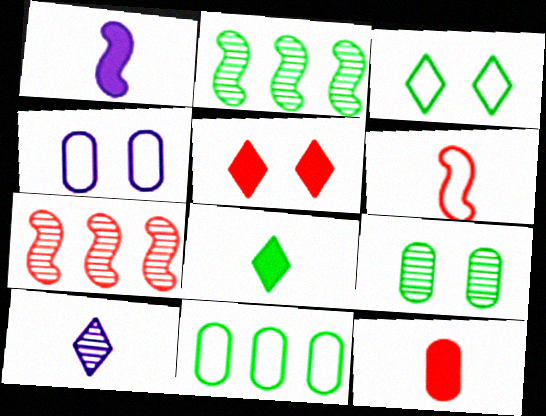[[1, 8, 12], 
[4, 7, 8], 
[7, 9, 10]]